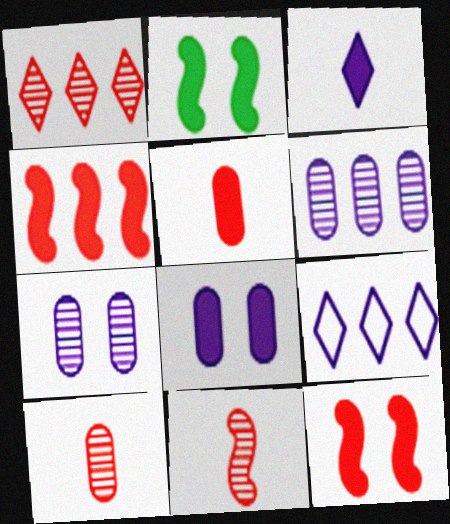[[2, 9, 10]]